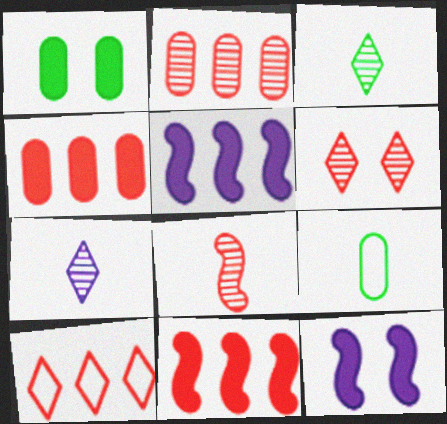[[2, 6, 8], 
[2, 10, 11], 
[5, 6, 9]]